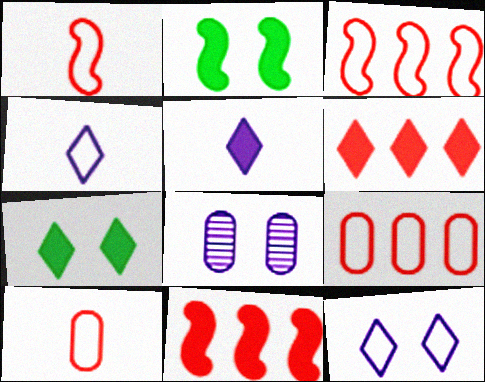[[5, 6, 7]]